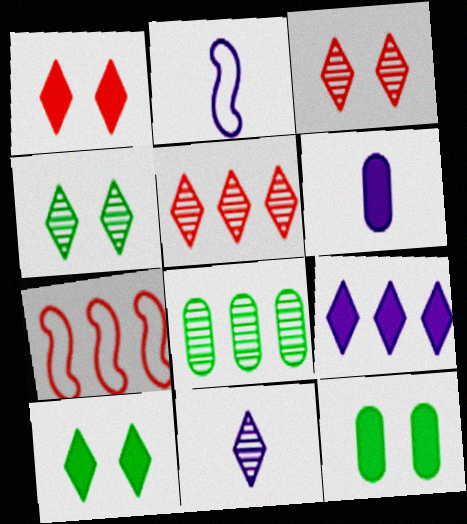[[1, 2, 8], 
[2, 5, 12], 
[2, 6, 11], 
[4, 5, 11], 
[4, 6, 7], 
[7, 8, 9], 
[7, 11, 12]]